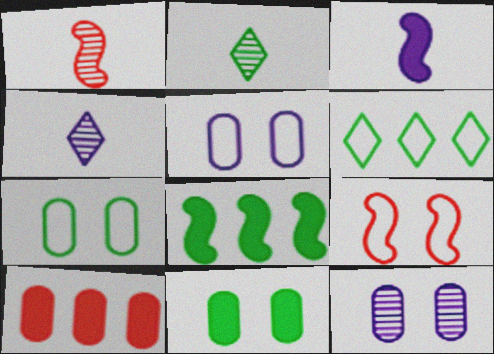[[2, 7, 8]]